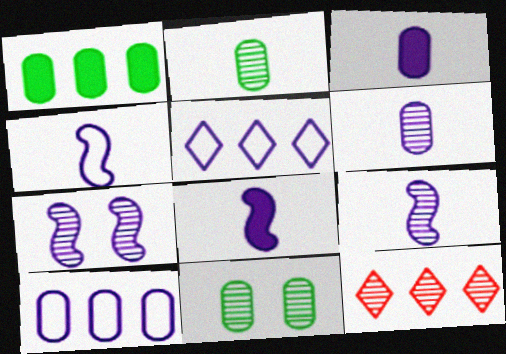[[2, 7, 12], 
[3, 5, 7], 
[4, 8, 9], 
[9, 11, 12]]